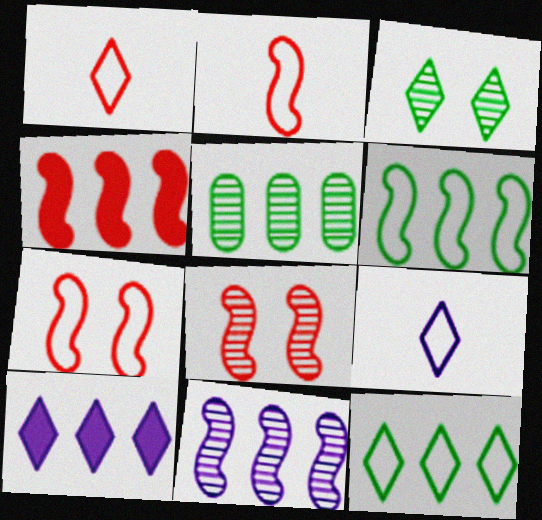[[1, 3, 10], 
[2, 4, 8], 
[4, 6, 11]]